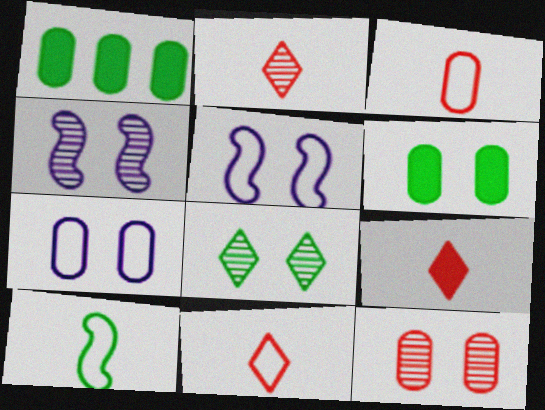[[1, 2, 5], 
[1, 4, 11], 
[1, 8, 10], 
[2, 9, 11], 
[4, 8, 12], 
[6, 7, 12]]